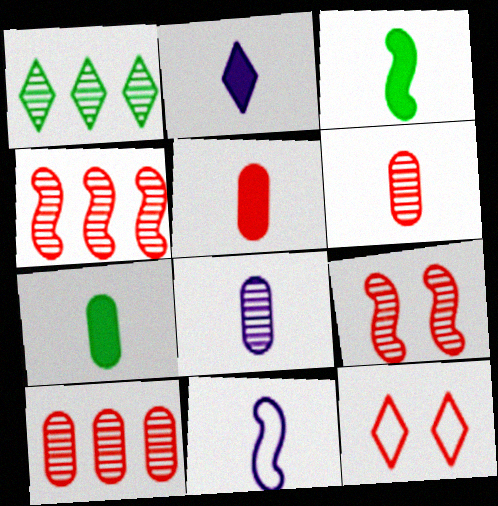[[1, 2, 12], 
[1, 8, 9], 
[2, 3, 5], 
[2, 8, 11], 
[4, 5, 12]]